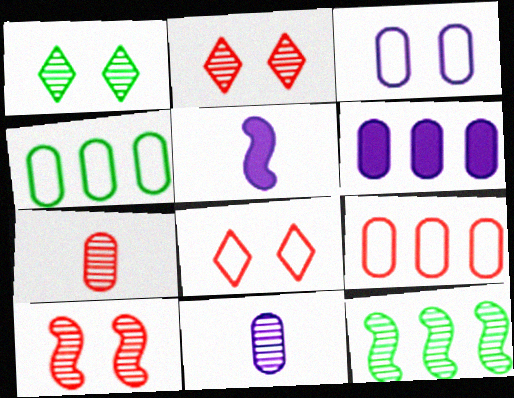[[1, 5, 9], 
[2, 4, 5], 
[2, 11, 12], 
[3, 6, 11]]